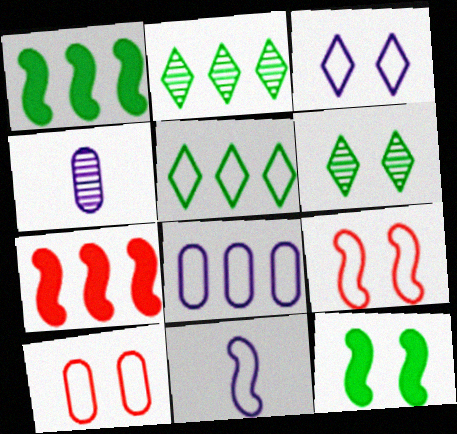[[2, 7, 8], 
[3, 8, 11], 
[5, 10, 11]]